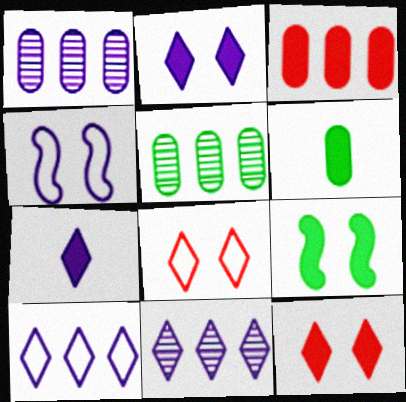[[1, 4, 7], 
[3, 7, 9]]